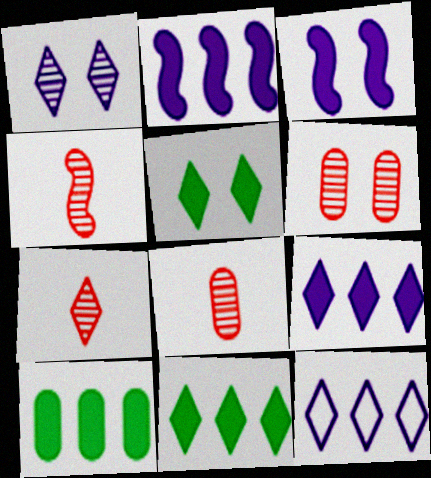[[4, 7, 8], 
[5, 7, 12]]